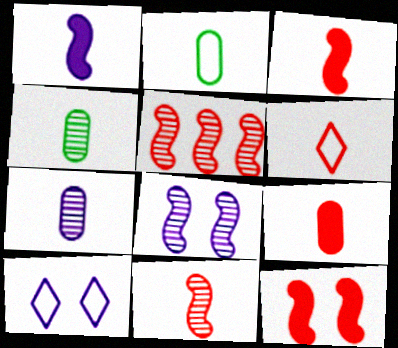[[1, 4, 6], 
[2, 7, 9], 
[6, 9, 11]]